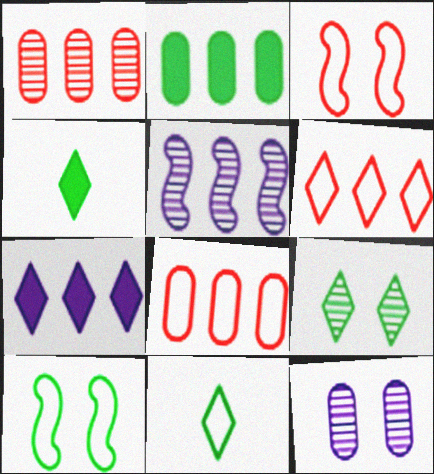[[2, 5, 6]]